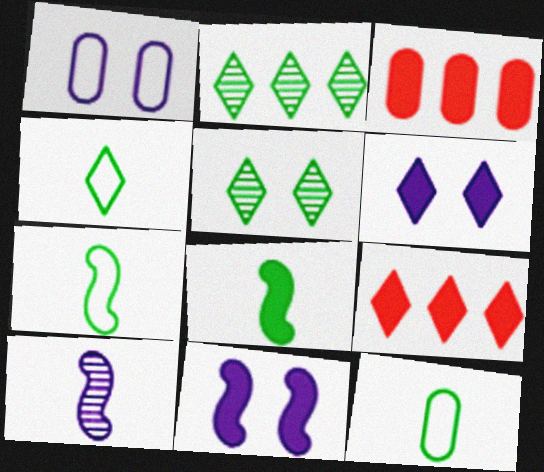[[3, 6, 8], 
[4, 7, 12]]